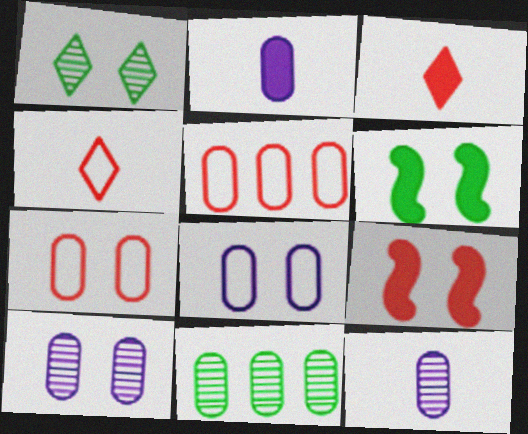[[1, 8, 9], 
[2, 7, 11]]